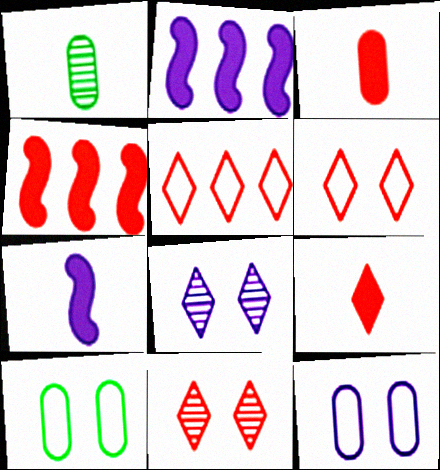[[1, 2, 6], 
[5, 9, 11]]